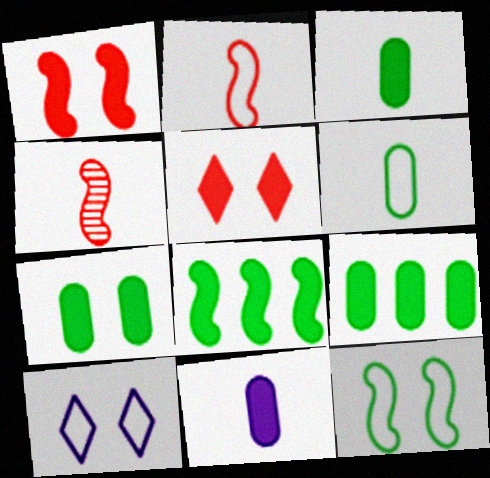[[3, 7, 9], 
[4, 9, 10], 
[5, 8, 11]]